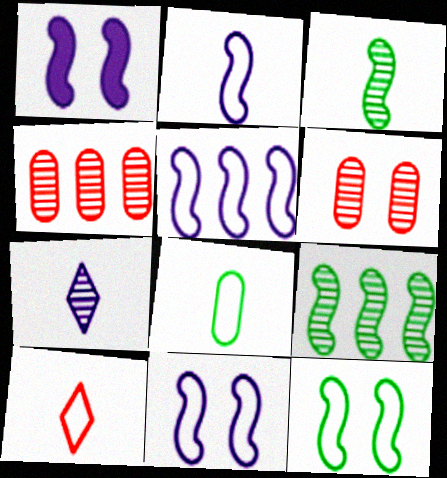[[2, 5, 11], 
[2, 8, 10], 
[6, 7, 9]]